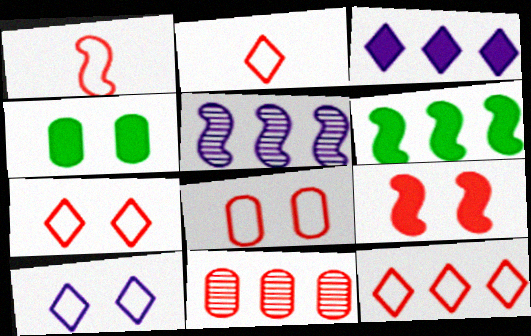[[1, 8, 12], 
[2, 4, 5], 
[2, 7, 12], 
[2, 9, 11]]